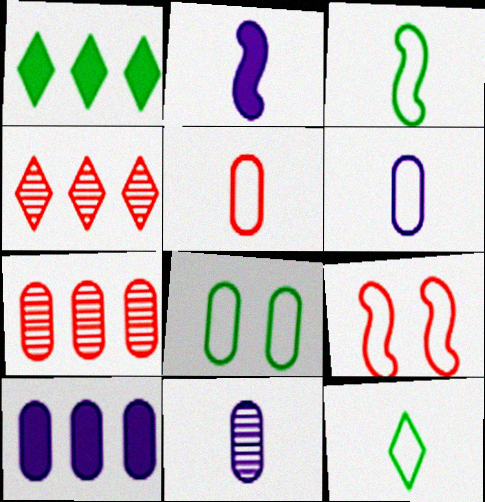[[1, 9, 11], 
[2, 4, 8]]